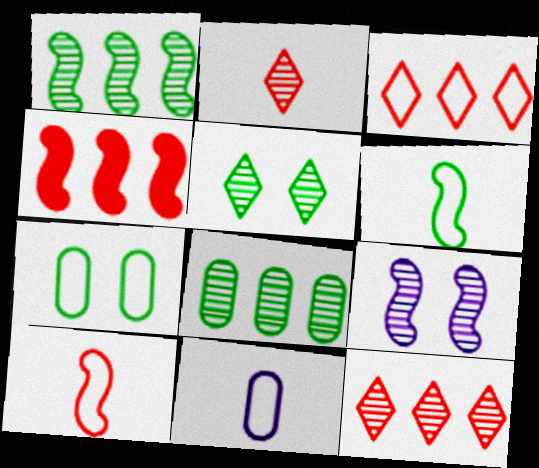[[2, 8, 9], 
[4, 5, 11], 
[4, 6, 9]]